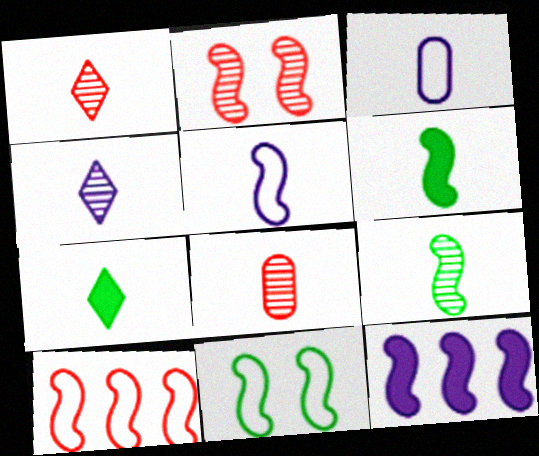[[1, 3, 6], 
[4, 8, 9], 
[5, 7, 8], 
[5, 10, 11]]